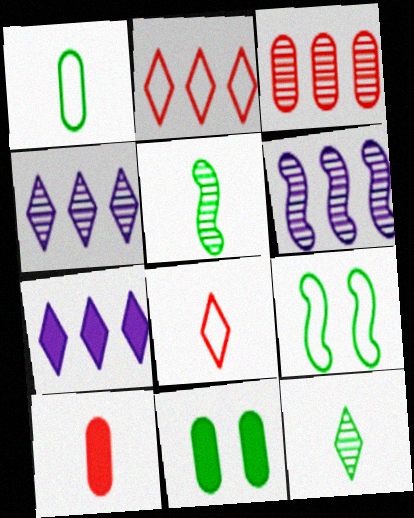[[4, 9, 10], 
[6, 8, 11]]